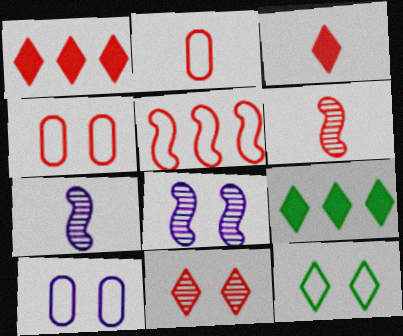[[1, 4, 6], 
[2, 3, 6], 
[2, 8, 9], 
[4, 7, 9], 
[6, 9, 10]]